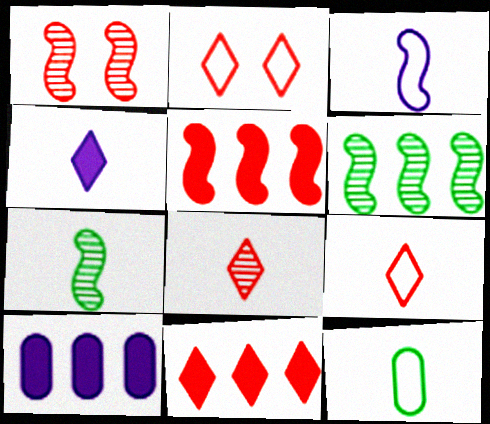[[2, 7, 10], 
[2, 8, 11], 
[3, 9, 12]]